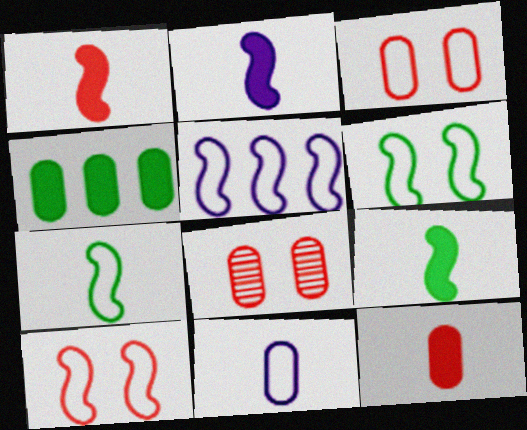[[1, 2, 9], 
[4, 8, 11], 
[5, 7, 10]]